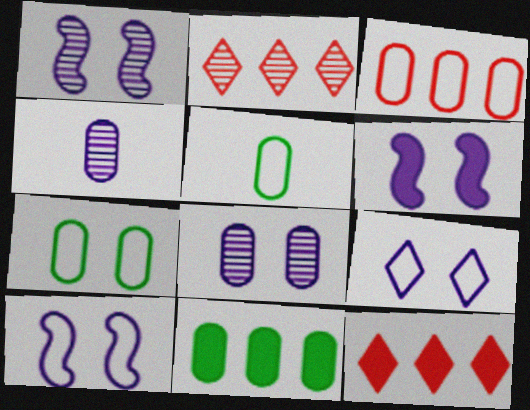[[1, 5, 12], 
[1, 6, 10], 
[2, 5, 6], 
[6, 8, 9]]